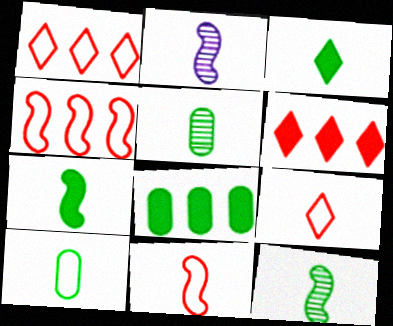[[2, 7, 11], 
[3, 10, 12]]